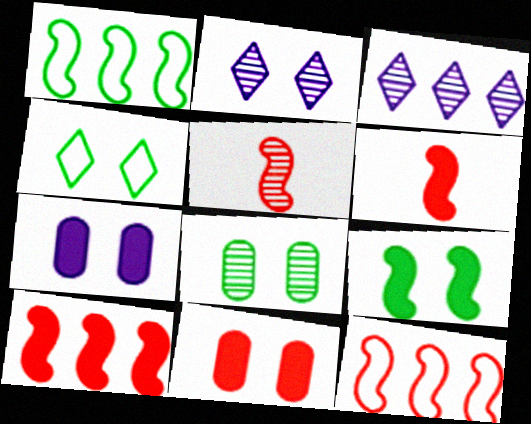[[3, 5, 8], 
[4, 8, 9]]